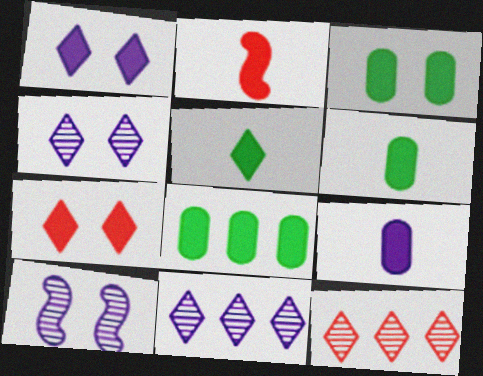[[1, 2, 8], 
[2, 5, 9], 
[3, 6, 8]]